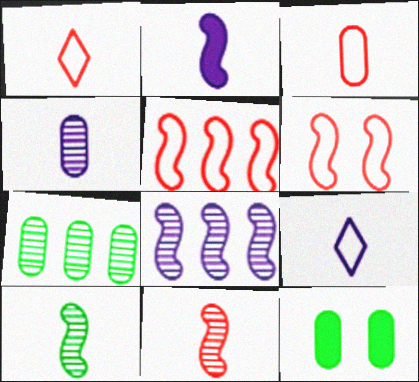[[1, 8, 12], 
[2, 4, 9]]